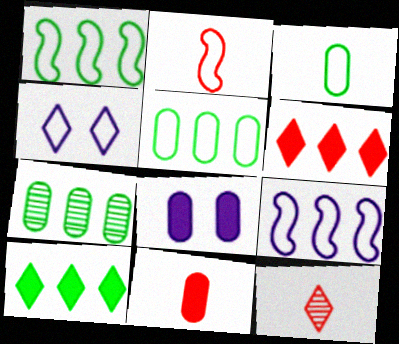[[1, 7, 10], 
[1, 8, 12], 
[2, 4, 5], 
[2, 11, 12], 
[4, 10, 12], 
[6, 7, 9]]